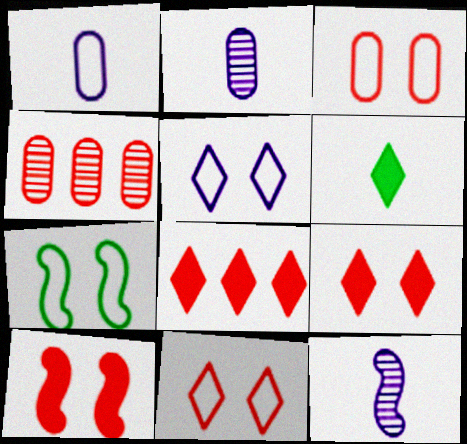[[2, 7, 8], 
[3, 5, 7]]